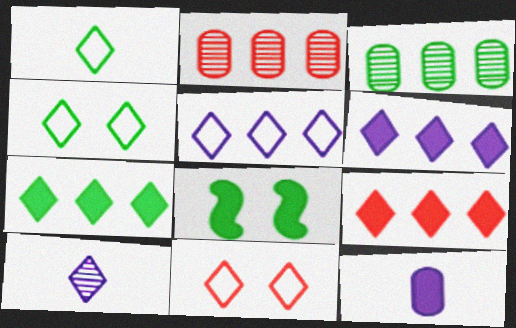[[1, 3, 8], 
[1, 5, 11], 
[4, 9, 10], 
[6, 7, 9], 
[7, 10, 11], 
[8, 9, 12]]